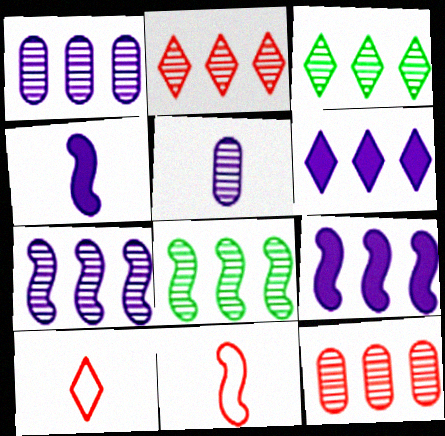[[1, 2, 8], 
[3, 7, 12]]